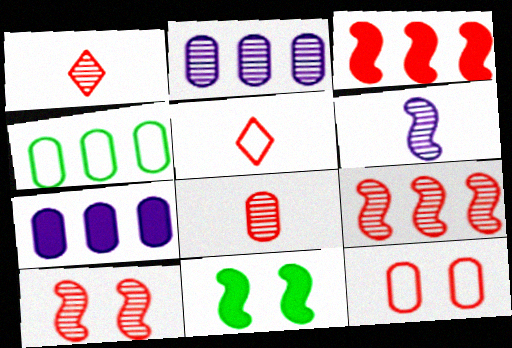[[1, 3, 12], 
[2, 5, 11]]